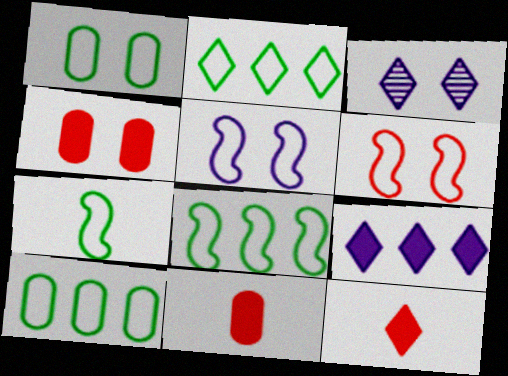[[1, 2, 7], 
[2, 3, 12], 
[2, 8, 10], 
[3, 8, 11]]